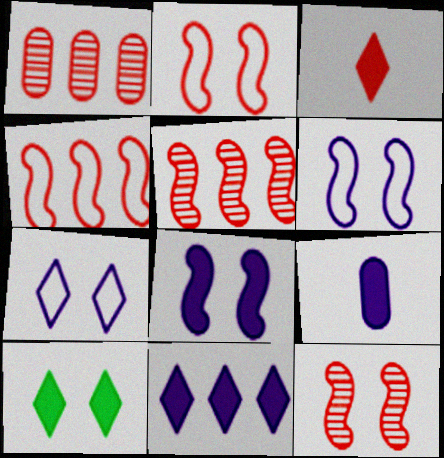[[1, 2, 3], 
[3, 10, 11], 
[8, 9, 11]]